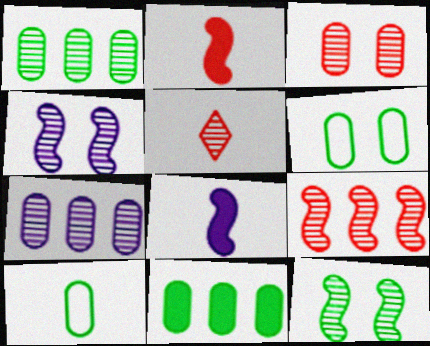[[1, 4, 5], 
[3, 5, 9], 
[5, 7, 12], 
[5, 8, 10]]